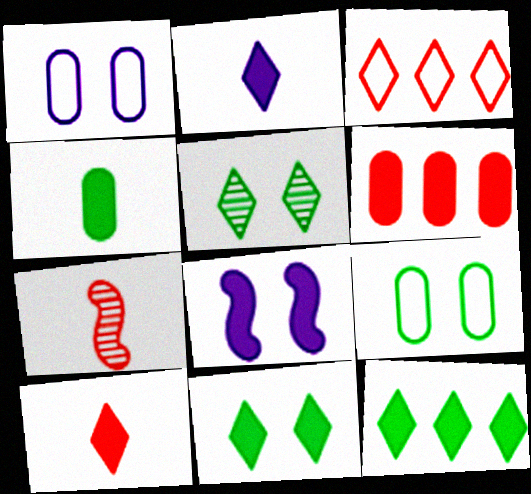[[1, 7, 12], 
[2, 3, 5]]